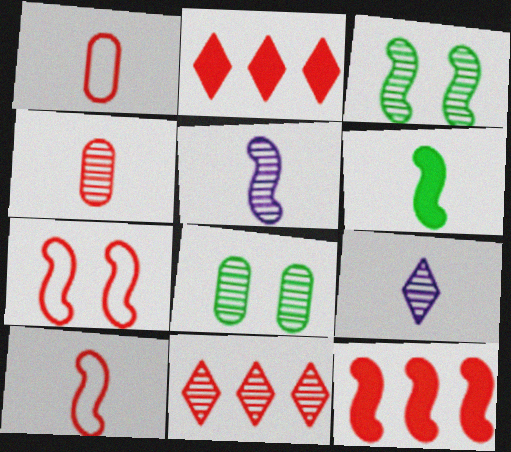[[1, 6, 9], 
[2, 4, 7], 
[5, 6, 10], 
[5, 8, 11]]